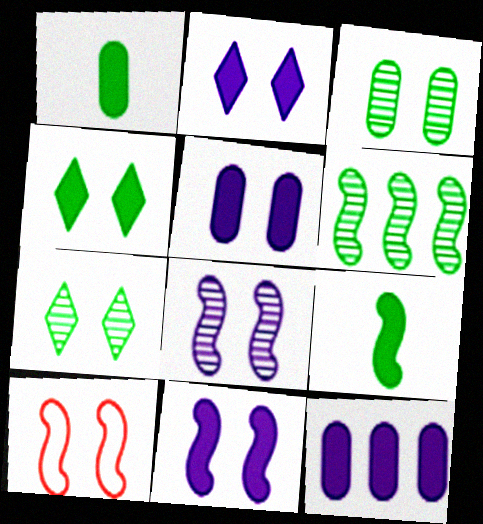[[2, 3, 10], 
[2, 5, 11], 
[5, 7, 10]]